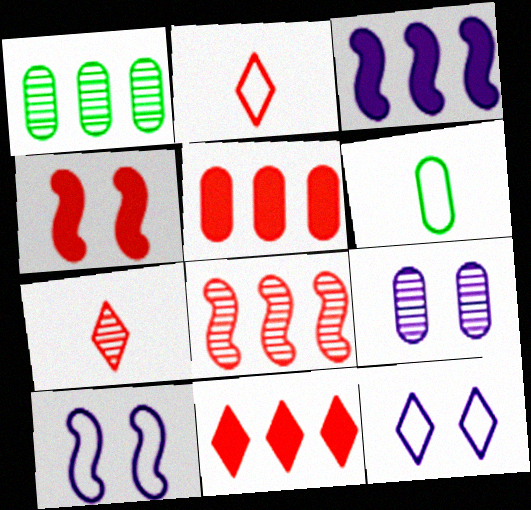[[5, 6, 9]]